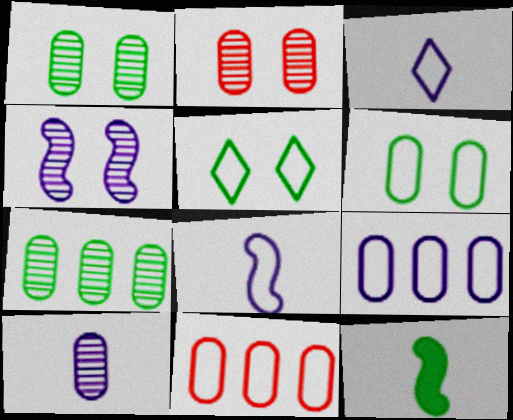[[2, 7, 10], 
[5, 7, 12], 
[5, 8, 11]]